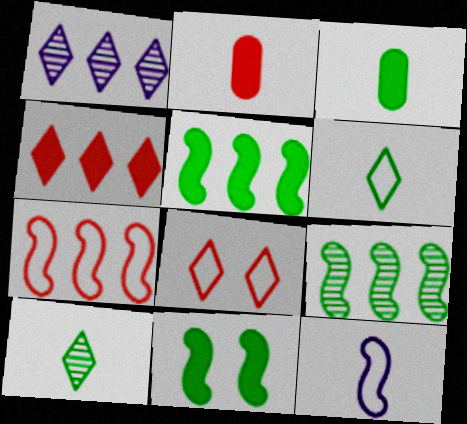[[2, 10, 12]]